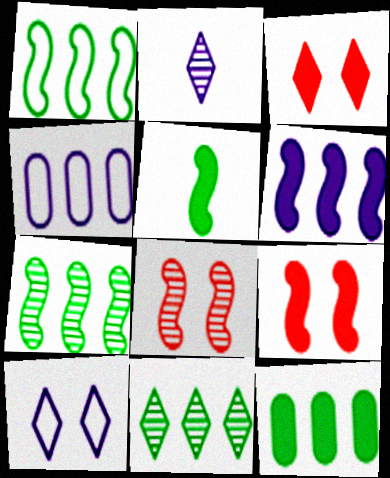[[1, 11, 12], 
[5, 6, 9]]